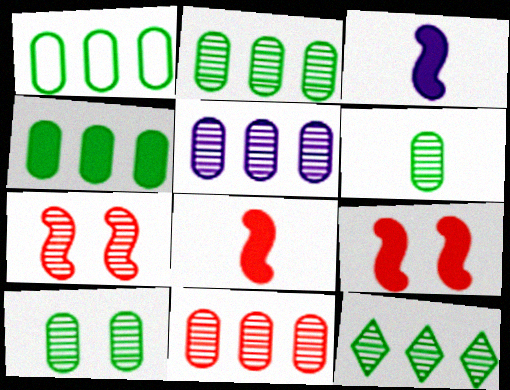[[1, 2, 4], 
[2, 5, 11], 
[2, 6, 10]]